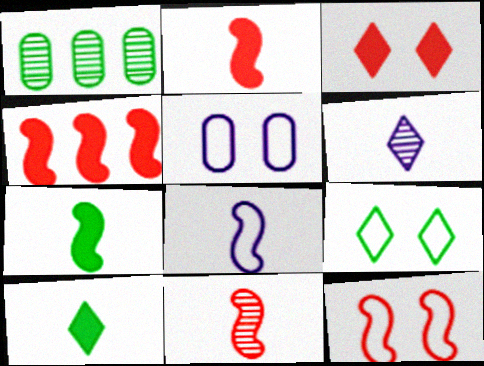[[1, 3, 8], 
[1, 7, 9], 
[4, 11, 12], 
[5, 9, 12], 
[7, 8, 11]]